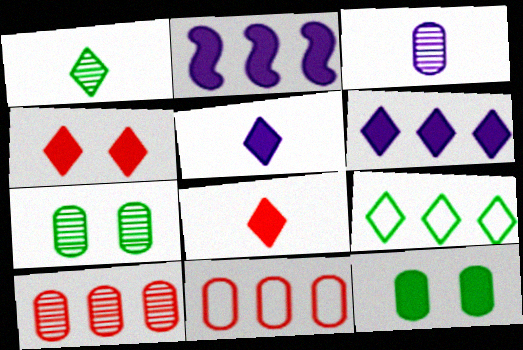[[2, 8, 12], 
[2, 9, 10], 
[3, 7, 10], 
[3, 11, 12]]